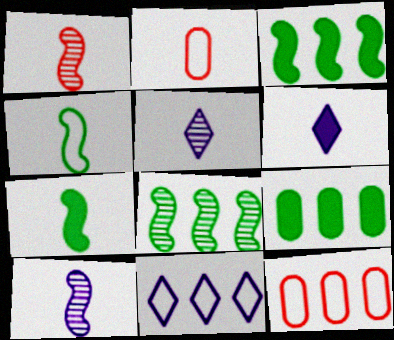[[2, 5, 7]]